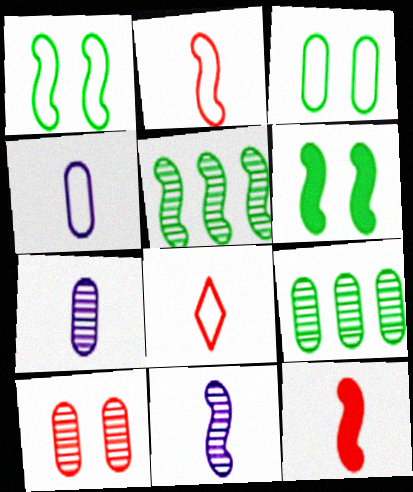[[7, 9, 10]]